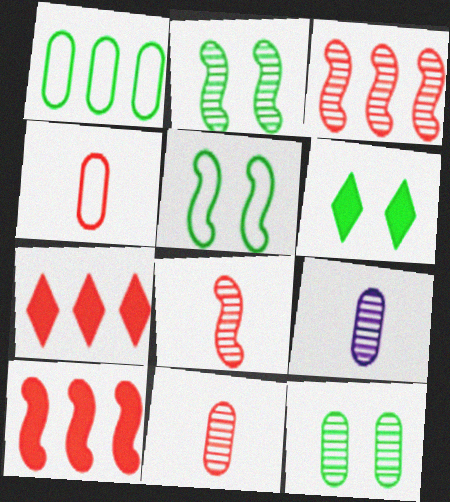[[5, 6, 12], 
[5, 7, 9]]